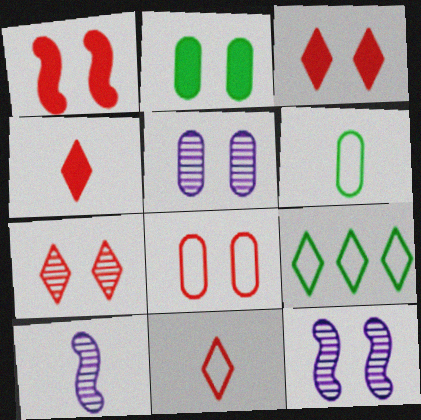[[1, 7, 8], 
[2, 5, 8], 
[4, 6, 10]]